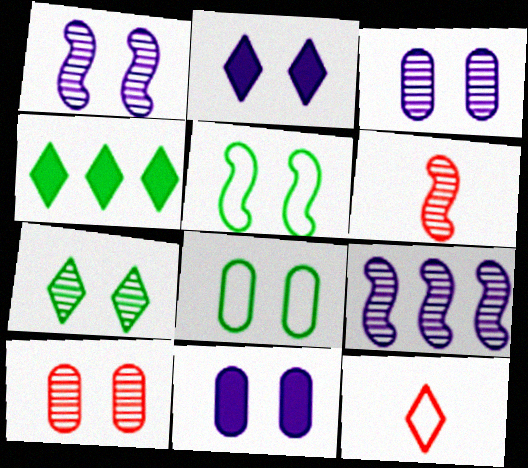[[1, 7, 10], 
[2, 5, 10], 
[8, 10, 11]]